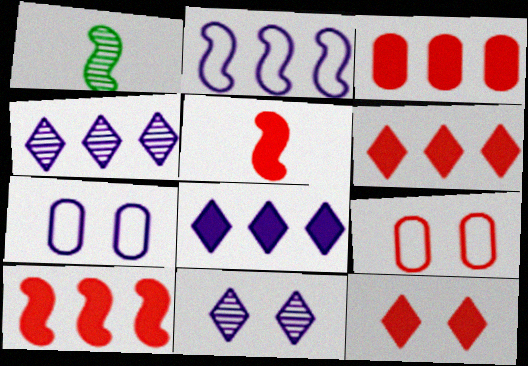[[1, 6, 7], 
[1, 8, 9], 
[3, 5, 12], 
[3, 6, 10]]